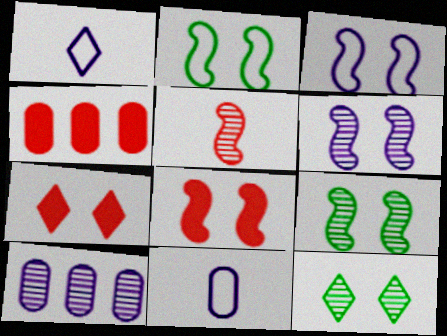[[1, 4, 9], 
[2, 6, 8], 
[3, 8, 9], 
[5, 10, 12]]